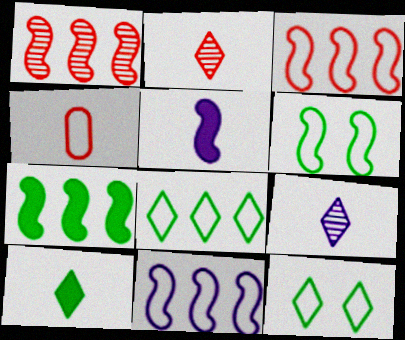[[1, 5, 6], 
[1, 7, 11], 
[4, 11, 12]]